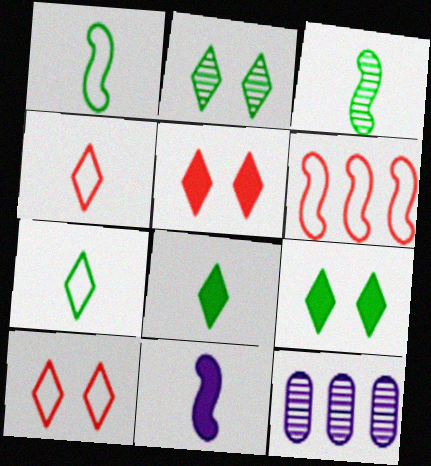[[1, 5, 12]]